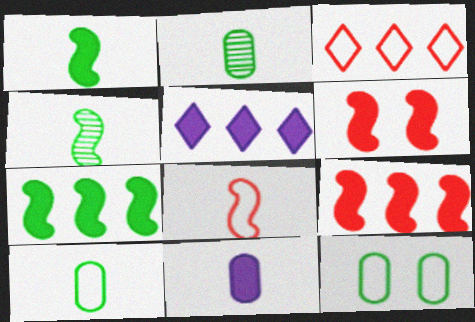[]